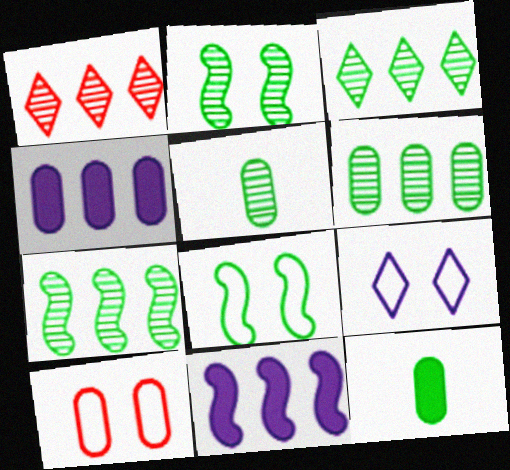[[2, 3, 5], 
[3, 6, 7], 
[3, 8, 12], 
[4, 5, 10], 
[8, 9, 10]]